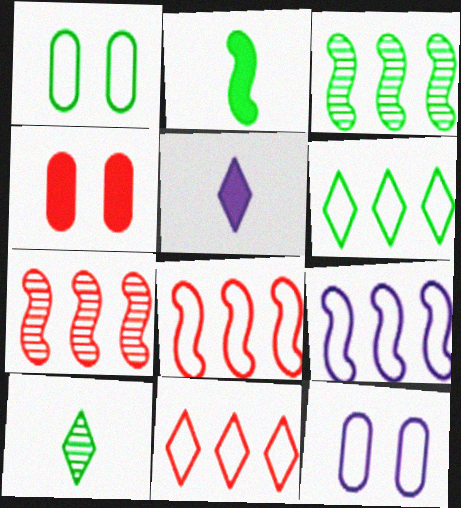[[1, 5, 7], 
[4, 9, 10]]